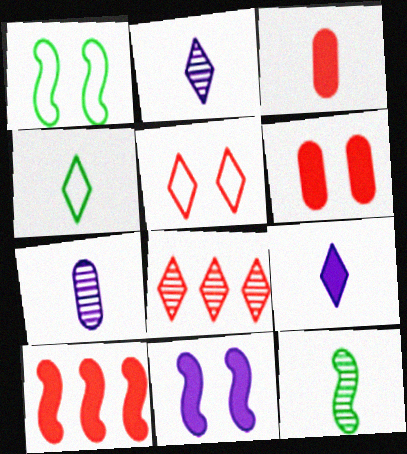[]